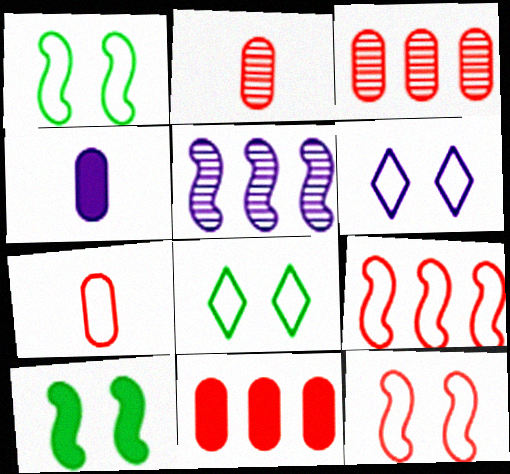[[4, 5, 6]]